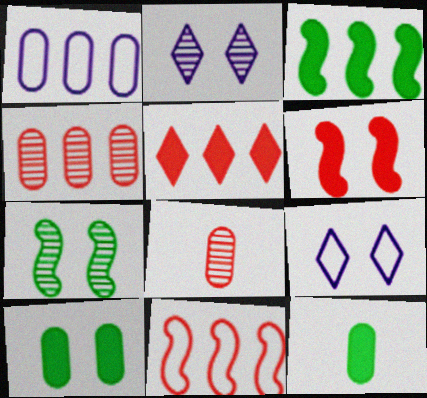[[1, 8, 10], 
[2, 11, 12], 
[3, 8, 9], 
[4, 5, 11]]